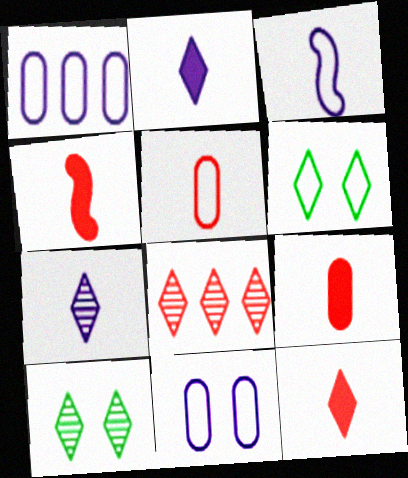[[1, 4, 10], 
[2, 6, 8], 
[4, 9, 12], 
[7, 8, 10]]